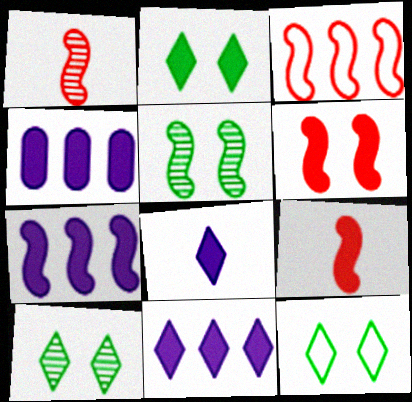[[1, 3, 6], 
[1, 4, 12], 
[2, 4, 9], 
[2, 10, 12], 
[4, 7, 11]]